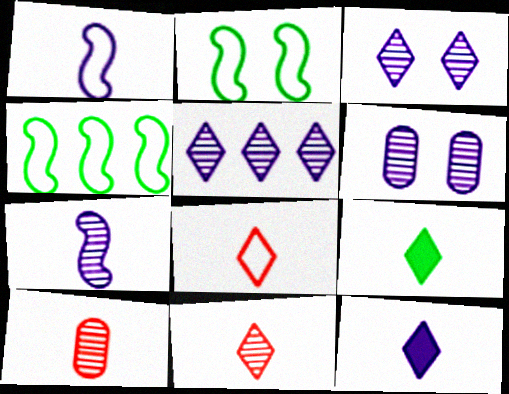[[1, 9, 10], 
[5, 6, 7]]